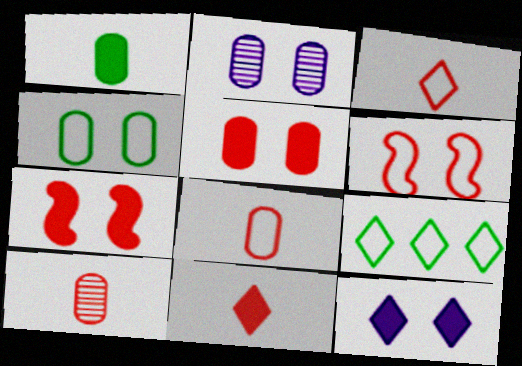[[2, 4, 5]]